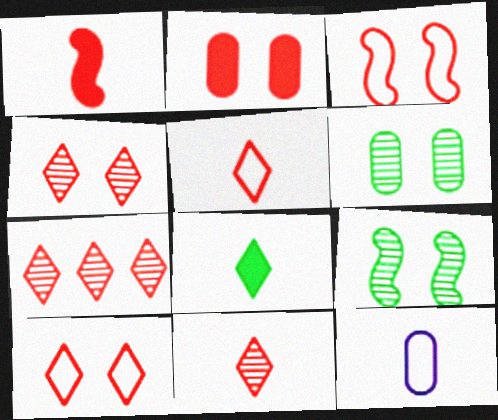[[2, 3, 4], 
[4, 7, 11]]